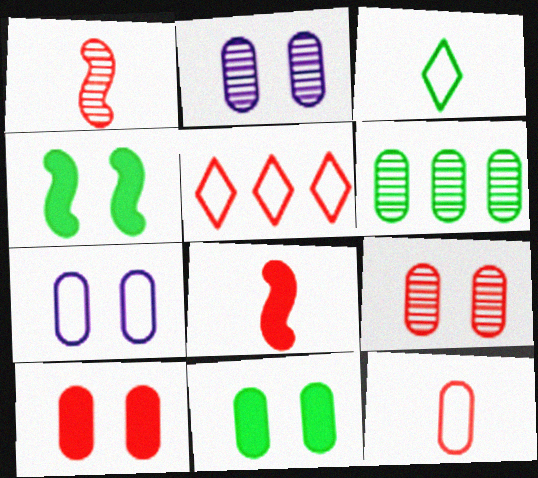[[1, 5, 10], 
[3, 4, 6], 
[5, 8, 9], 
[7, 9, 11]]